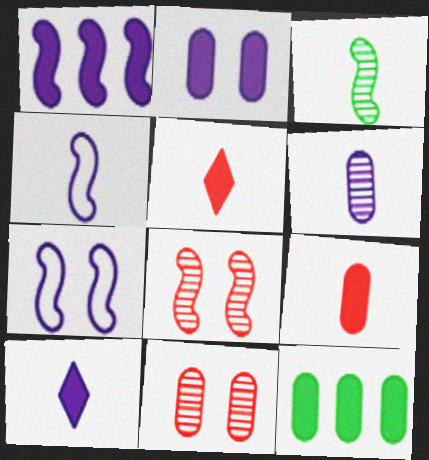[[1, 2, 10], 
[2, 9, 12], 
[4, 6, 10]]